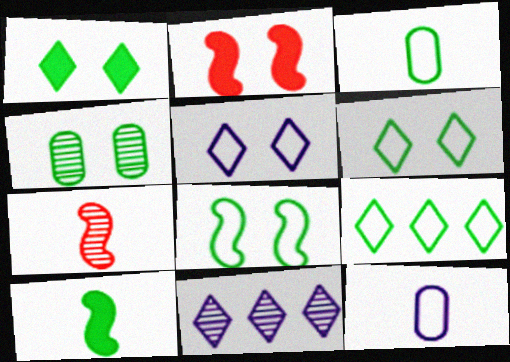[[1, 4, 8], 
[2, 3, 11], 
[2, 4, 5], 
[3, 8, 9], 
[4, 7, 11], 
[4, 9, 10]]